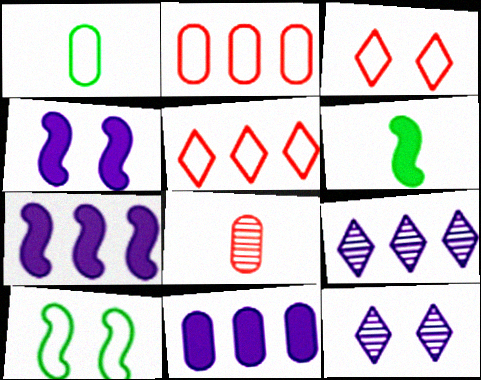[[2, 6, 12]]